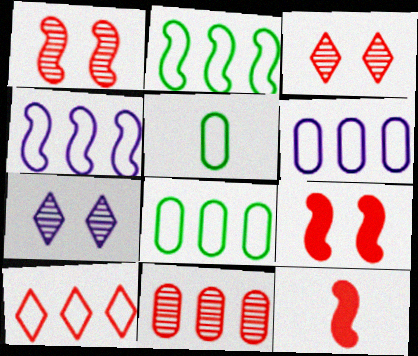[[2, 6, 10], 
[4, 8, 10], 
[7, 8, 12]]